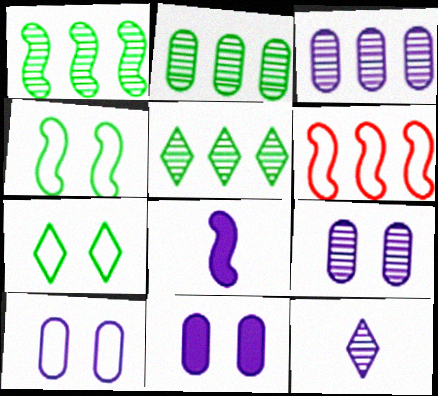[[1, 2, 5], 
[9, 10, 11]]